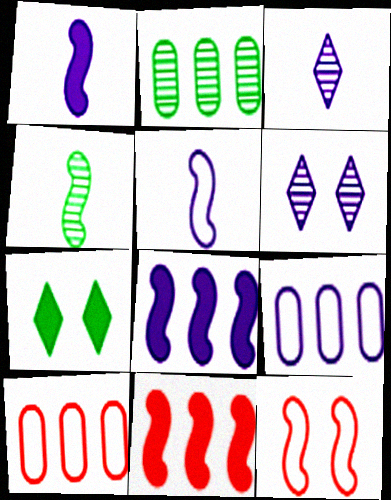[[1, 6, 9], 
[4, 8, 12]]